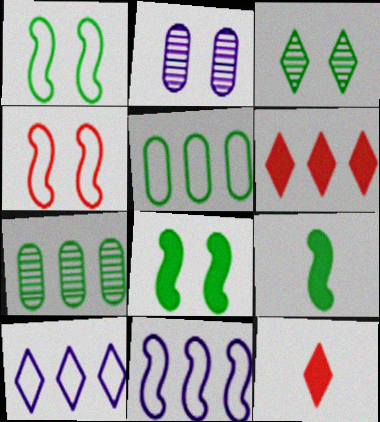[[3, 5, 9], 
[3, 10, 12], 
[6, 7, 11]]